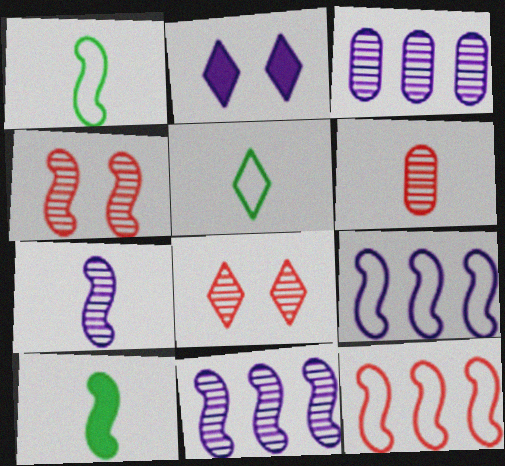[[4, 9, 10]]